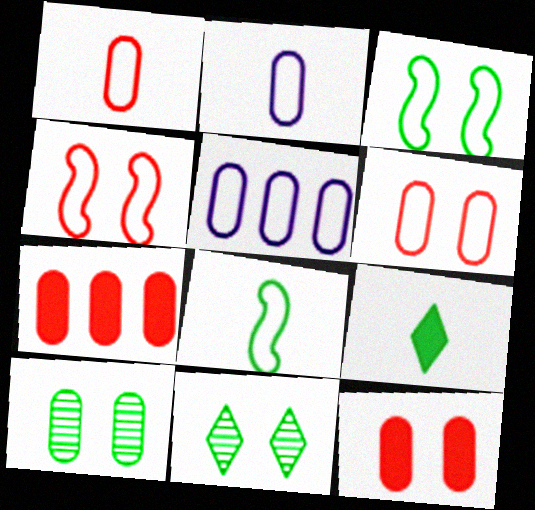[[2, 7, 10]]